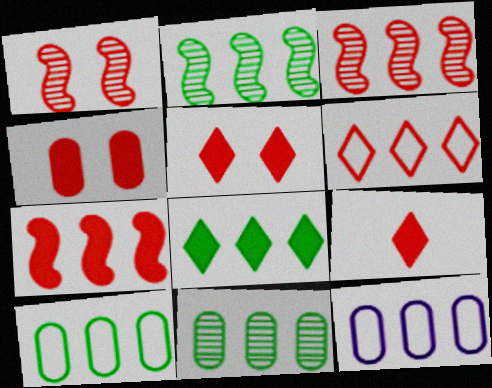[[2, 8, 10], 
[3, 8, 12], 
[4, 7, 9]]